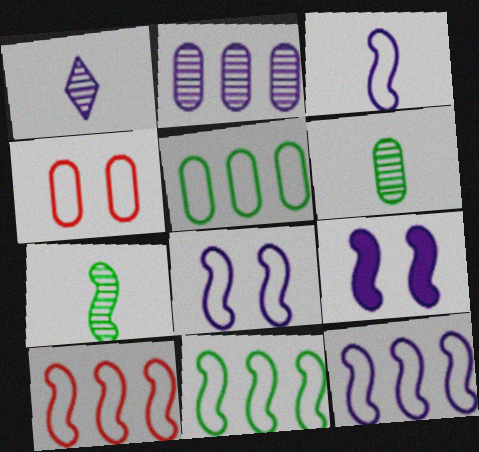[[3, 8, 12], 
[7, 9, 10], 
[10, 11, 12]]